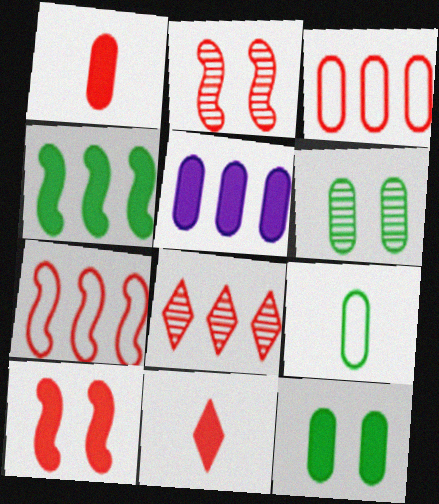[[1, 5, 12], 
[2, 3, 11]]